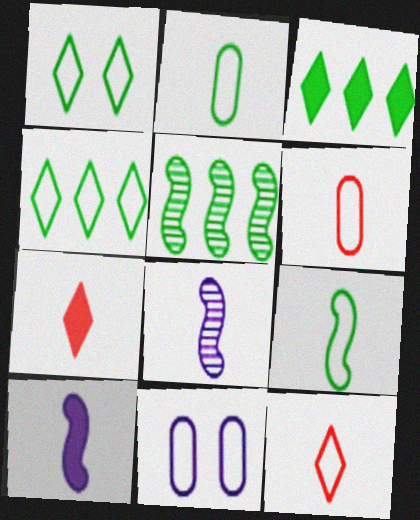[[2, 7, 8], 
[5, 7, 11]]